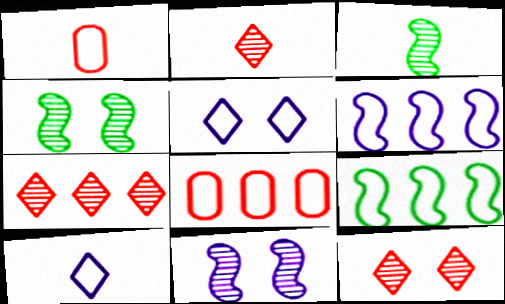[[1, 5, 9], 
[2, 7, 12]]